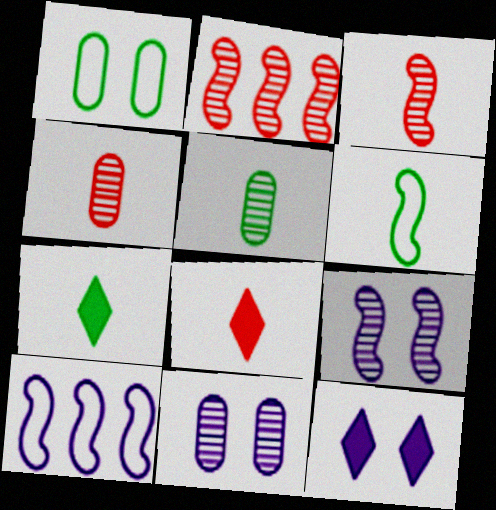[[5, 6, 7]]